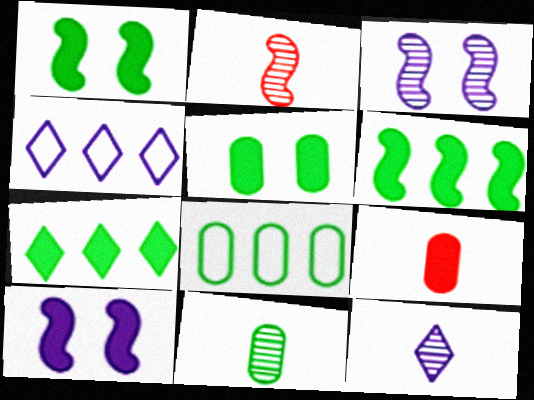[[2, 4, 5], 
[2, 11, 12], 
[5, 8, 11], 
[7, 9, 10]]